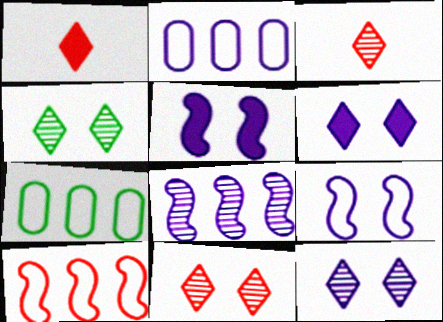[[3, 5, 7], 
[4, 11, 12]]